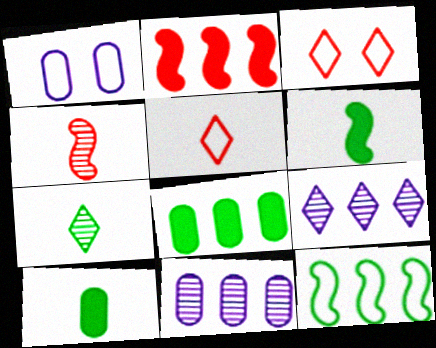[[1, 2, 7], 
[1, 5, 12], 
[3, 6, 11]]